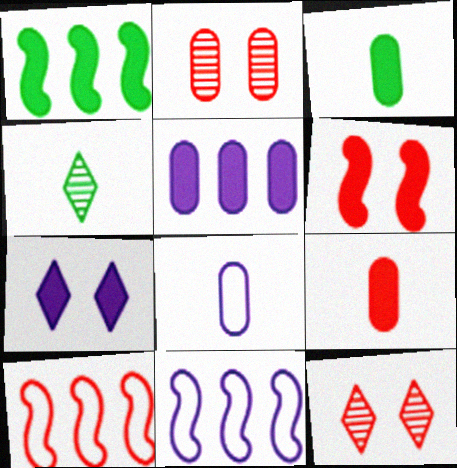[[1, 7, 9], 
[1, 8, 12], 
[3, 11, 12], 
[9, 10, 12]]